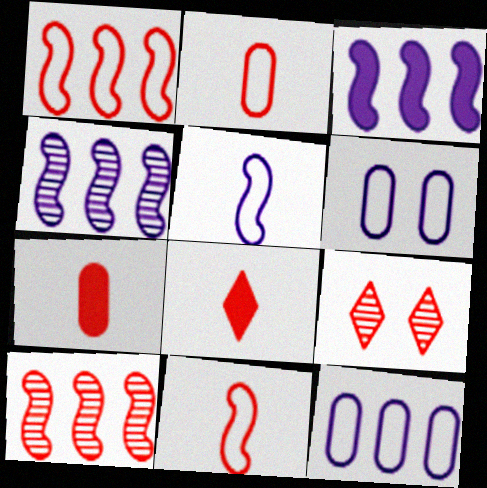[[1, 7, 9]]